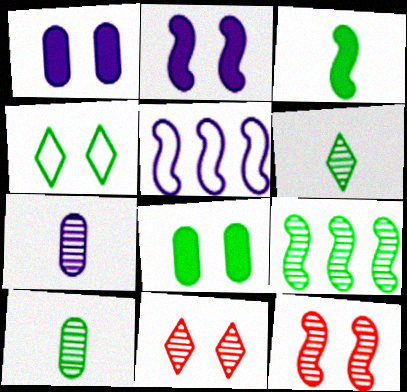[[1, 4, 12], 
[3, 5, 12], 
[7, 9, 11]]